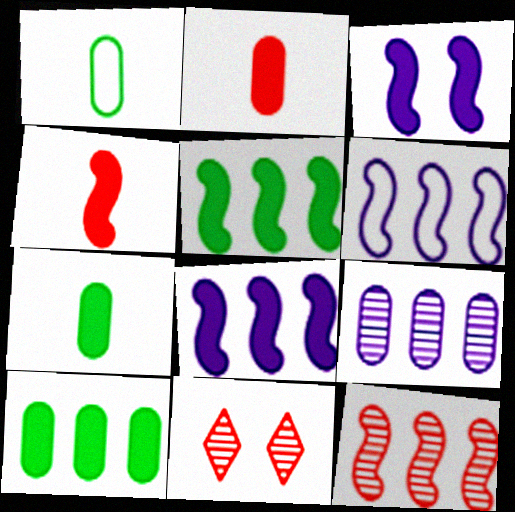[[1, 8, 11], 
[3, 4, 5], 
[5, 6, 12], 
[6, 7, 11]]